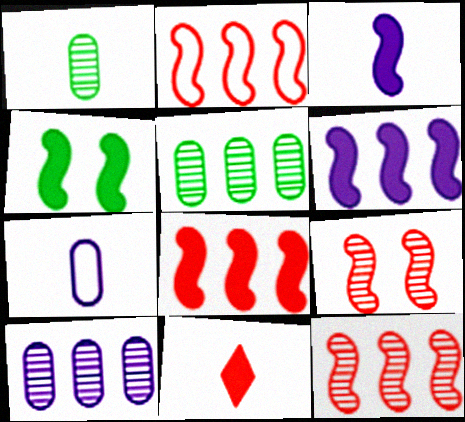[[2, 8, 12], 
[3, 4, 8]]